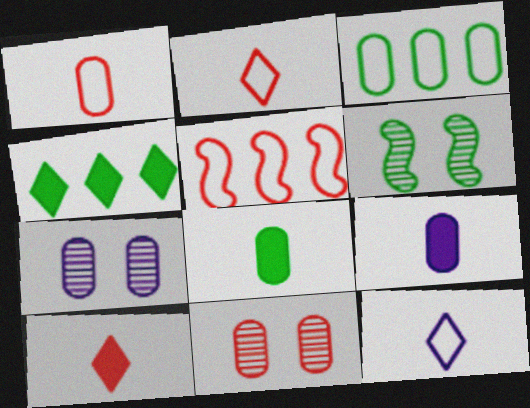[[3, 9, 11], 
[5, 10, 11]]